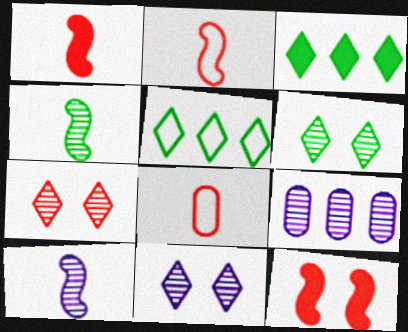[[4, 7, 9], 
[6, 7, 11], 
[9, 10, 11]]